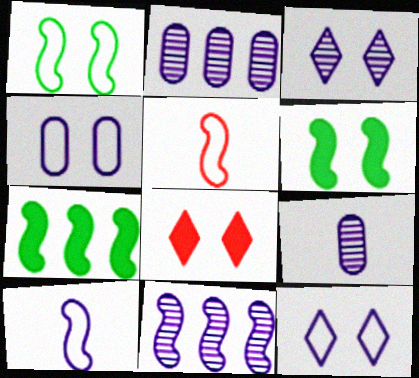[[3, 9, 11], 
[5, 6, 11]]